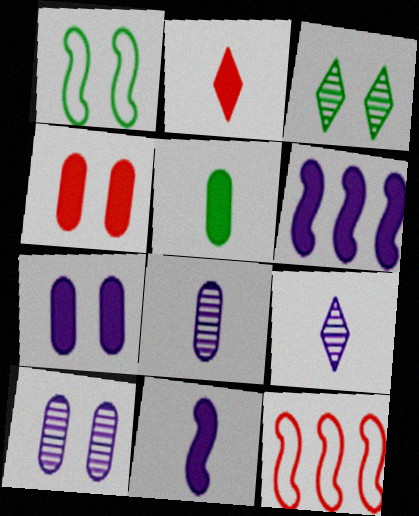[[2, 5, 11]]